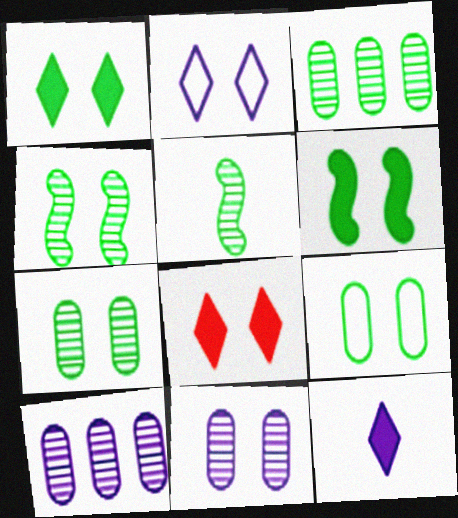[[1, 4, 9]]